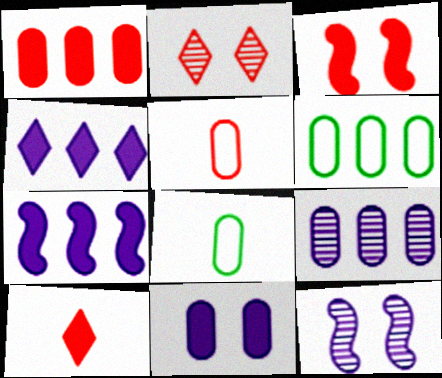[[1, 3, 10], 
[1, 6, 9], 
[2, 7, 8], 
[6, 10, 12]]